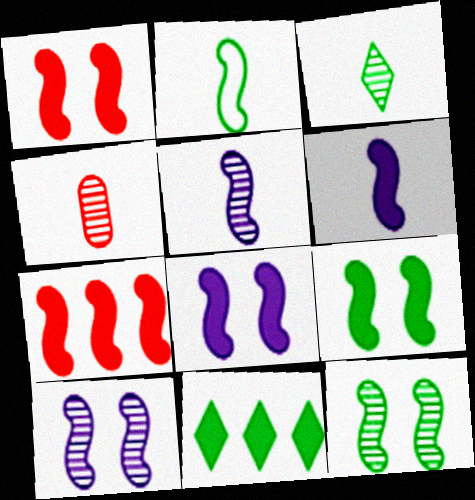[[1, 8, 9], 
[2, 7, 10], 
[3, 4, 5], 
[6, 7, 9]]